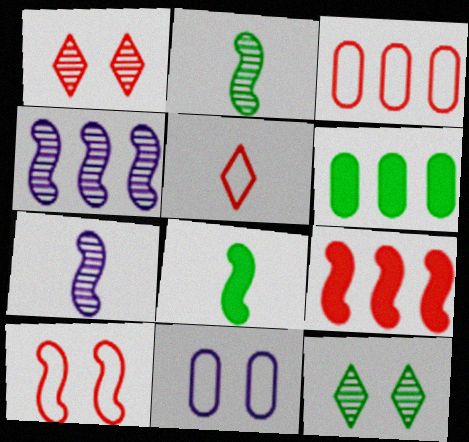[[3, 5, 10], 
[4, 8, 10]]